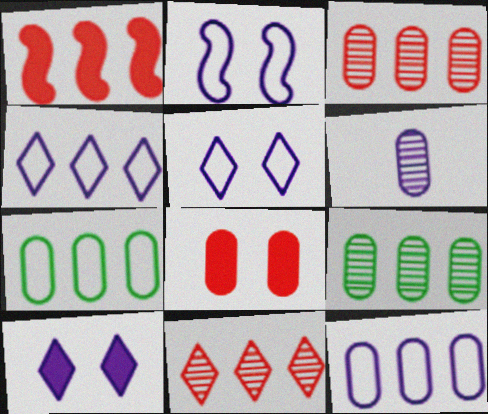[[1, 4, 9], 
[6, 7, 8]]